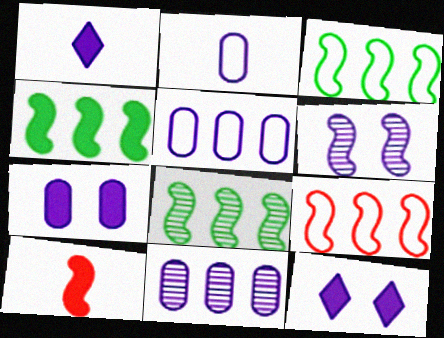[[1, 5, 6], 
[2, 7, 11], 
[3, 4, 8], 
[3, 6, 10]]